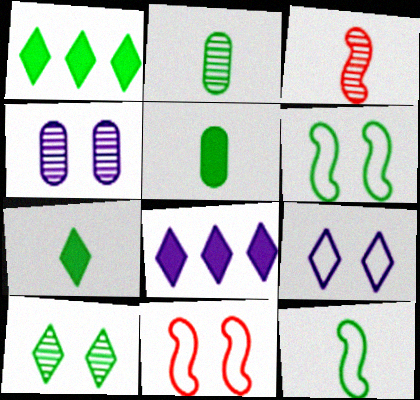[[1, 2, 6], 
[2, 7, 12], 
[2, 8, 11]]